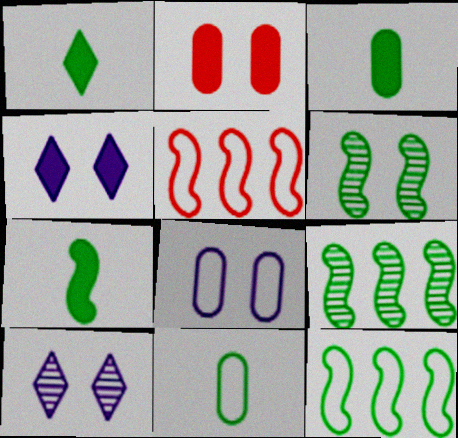[[1, 3, 7], 
[3, 5, 10], 
[6, 7, 12]]